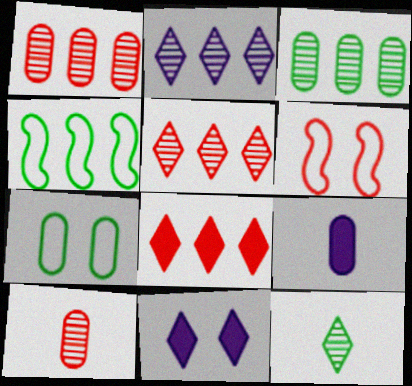[[1, 7, 9], 
[4, 10, 11], 
[6, 8, 10]]